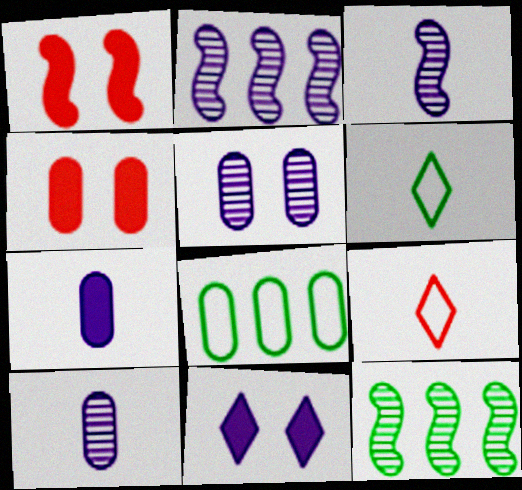[[2, 4, 6], 
[4, 8, 10]]